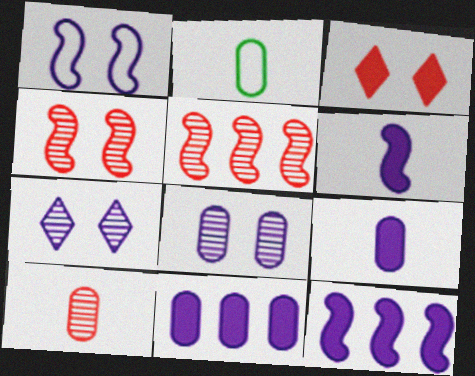[[2, 9, 10]]